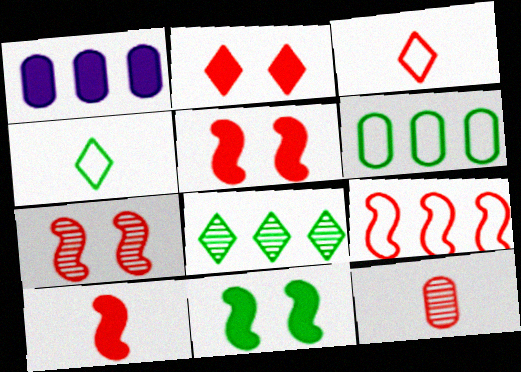[[1, 4, 7], 
[1, 8, 9], 
[2, 9, 12], 
[3, 10, 12], 
[7, 9, 10]]